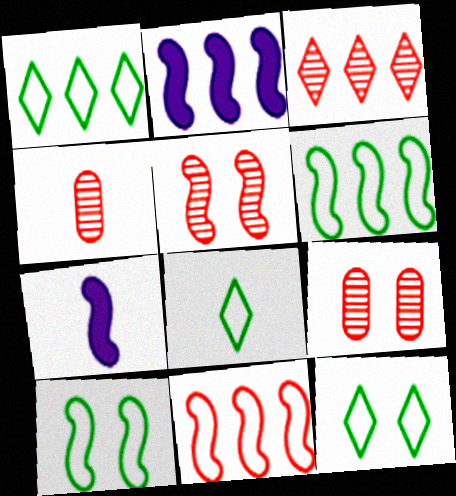[[1, 7, 9], 
[1, 8, 12], 
[2, 4, 12], 
[2, 8, 9], 
[3, 4, 5], 
[4, 7, 8], 
[5, 6, 7]]